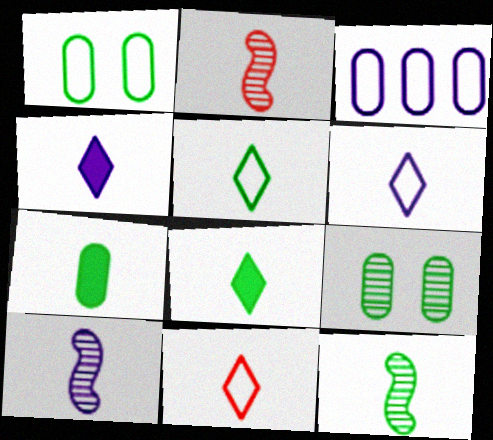[[2, 6, 7], 
[2, 10, 12], 
[5, 6, 11], 
[5, 7, 12], 
[7, 10, 11]]